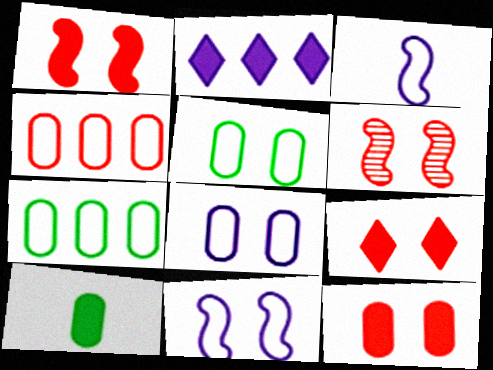[[1, 2, 10], 
[1, 9, 12]]